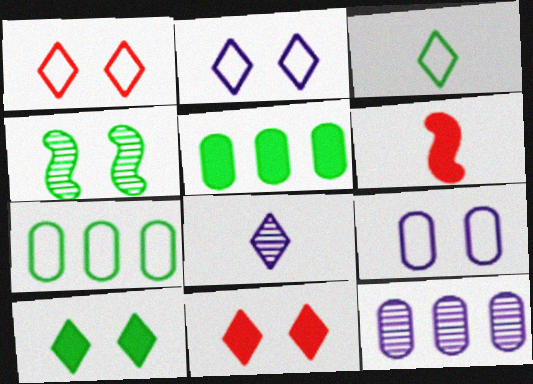[[3, 4, 5], 
[4, 9, 11]]